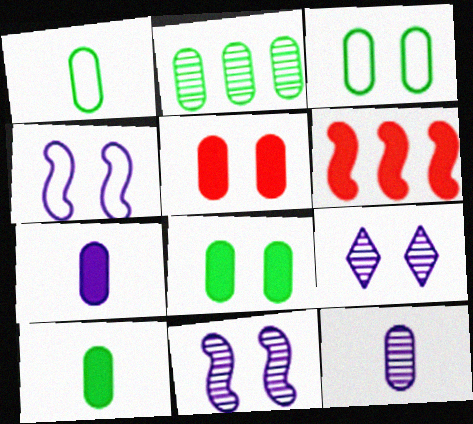[[1, 2, 8], 
[1, 6, 9], 
[2, 3, 10]]